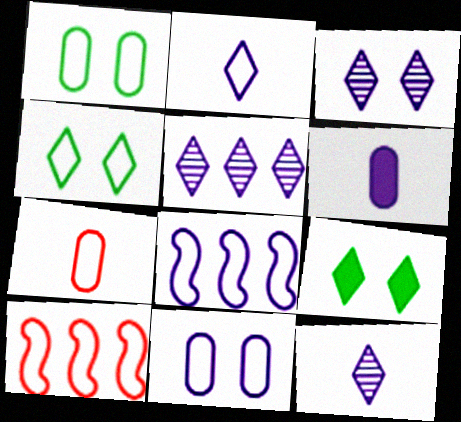[[1, 2, 10], 
[2, 8, 11], 
[3, 5, 12], 
[3, 6, 8], 
[4, 7, 8]]